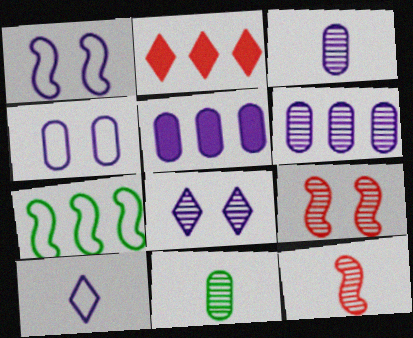[[1, 2, 11], 
[2, 6, 7], 
[3, 4, 5]]